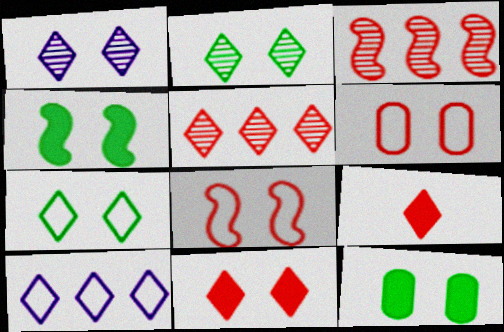[[1, 4, 6], 
[1, 7, 11], 
[1, 8, 12], 
[2, 9, 10], 
[3, 6, 9]]